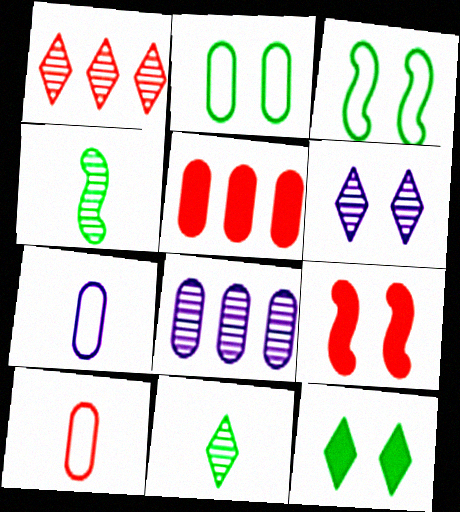[[1, 6, 11], 
[1, 9, 10], 
[2, 6, 9]]